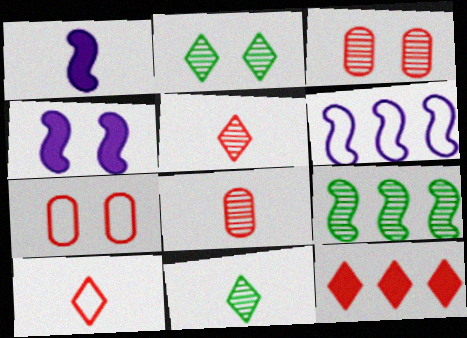[[2, 4, 7]]